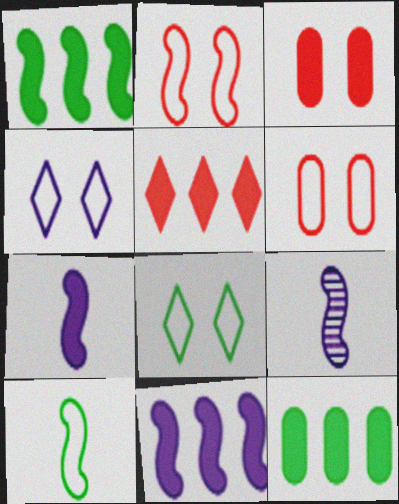[[1, 2, 9], 
[5, 11, 12]]